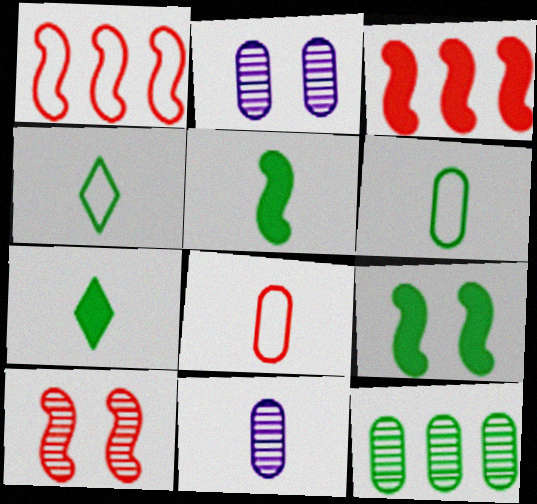[[1, 2, 7], 
[2, 3, 4], 
[4, 9, 12]]